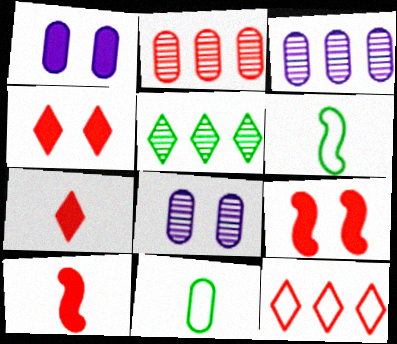[[1, 2, 11], 
[3, 4, 6]]